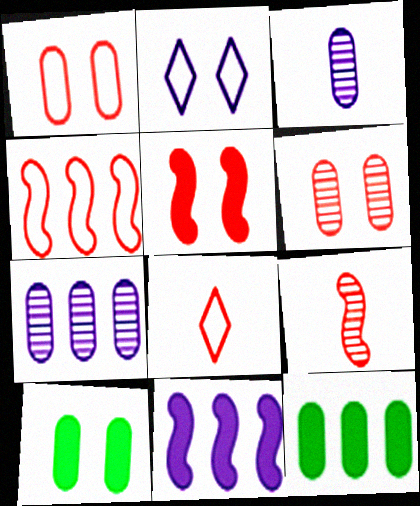[[1, 3, 12], 
[1, 4, 8], 
[2, 3, 11], 
[2, 9, 12], 
[4, 5, 9]]